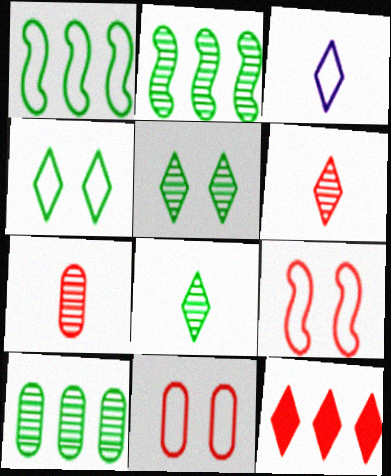[[1, 3, 11], 
[3, 5, 12], 
[7, 9, 12]]